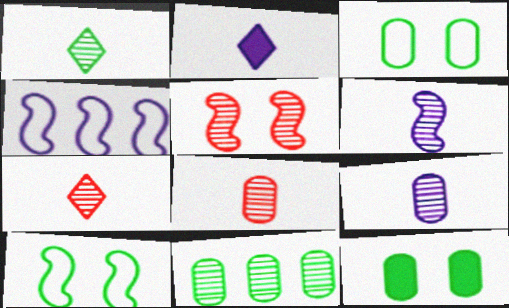[[1, 6, 8], 
[4, 7, 12]]